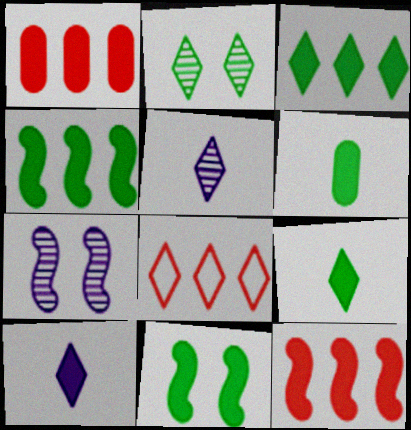[[1, 10, 11], 
[2, 8, 10], 
[3, 6, 11], 
[6, 7, 8]]